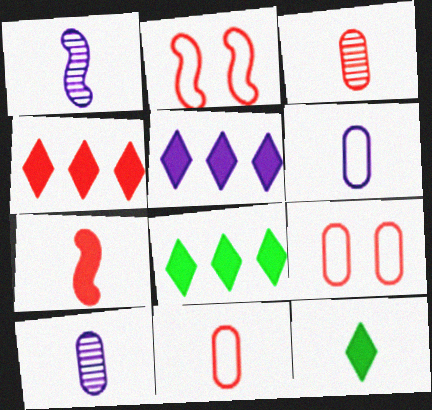[[1, 8, 9], 
[1, 11, 12], 
[2, 3, 4], 
[2, 8, 10], 
[4, 5, 8]]